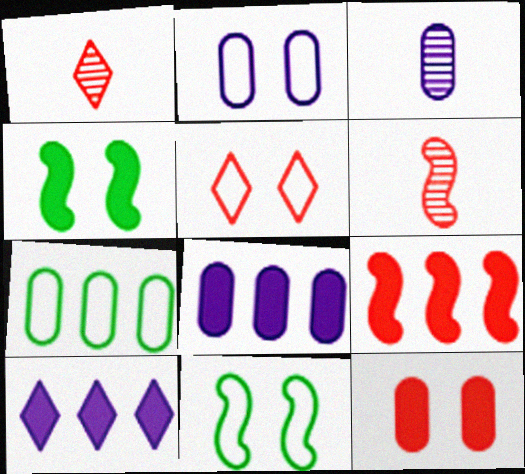[[1, 8, 11], 
[2, 3, 8], 
[2, 5, 11], 
[3, 7, 12]]